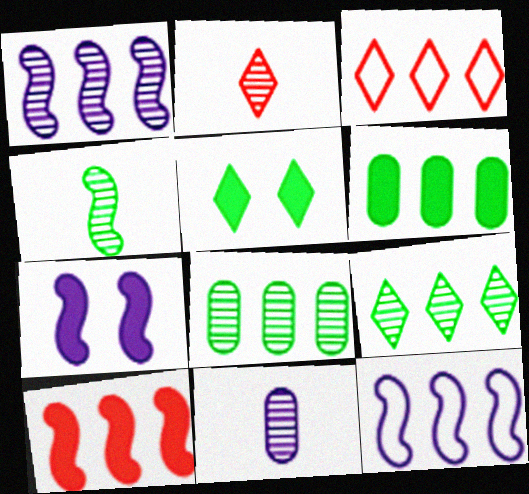[[1, 3, 6], 
[2, 4, 11]]